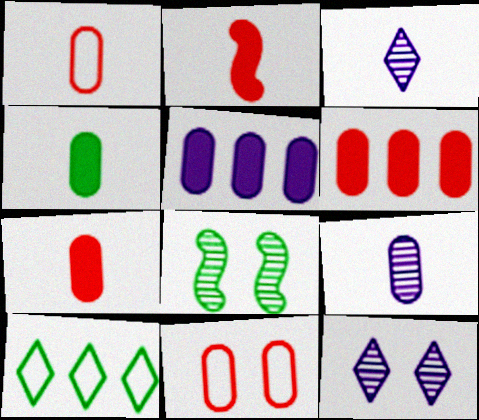[[1, 4, 9], 
[4, 8, 10]]